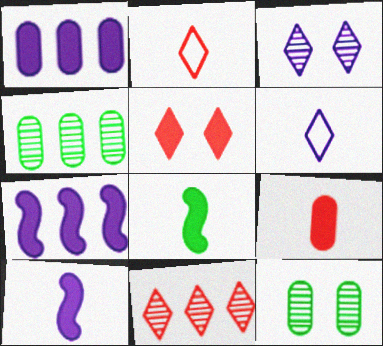[[1, 5, 8], 
[2, 5, 11], 
[2, 7, 12]]